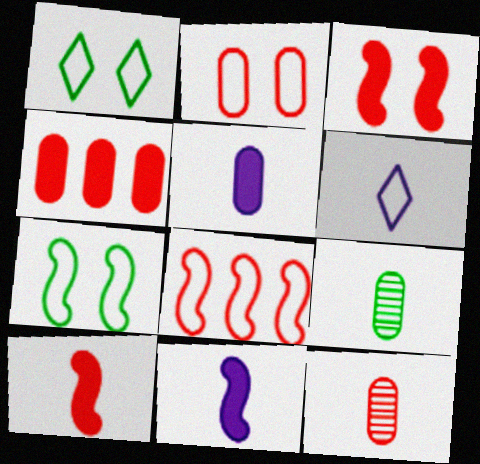[[2, 4, 12], 
[6, 9, 10]]